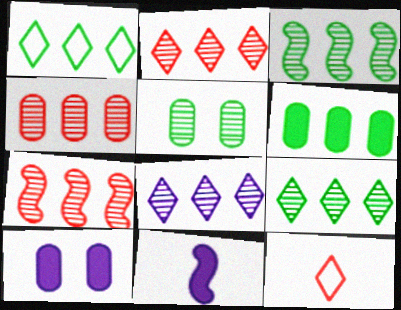[[1, 3, 6], 
[2, 4, 7], 
[2, 8, 9], 
[3, 4, 8], 
[3, 10, 12]]